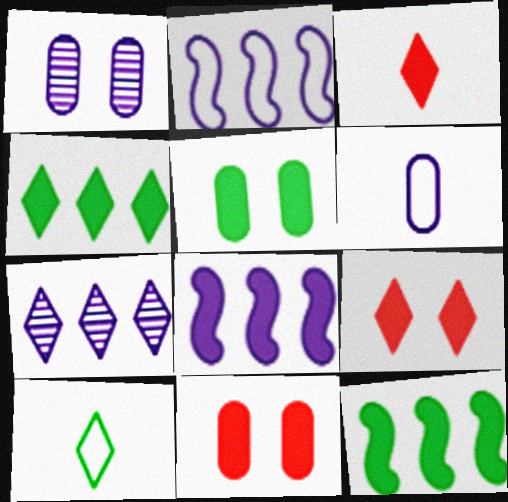[[3, 5, 8], 
[7, 9, 10]]